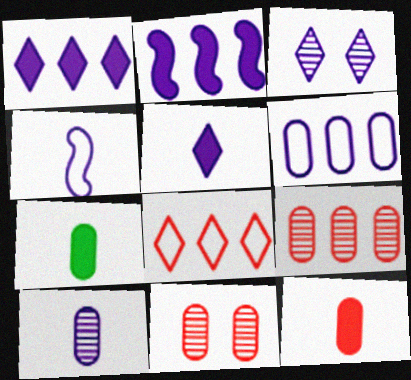[[4, 5, 10], 
[6, 7, 11]]